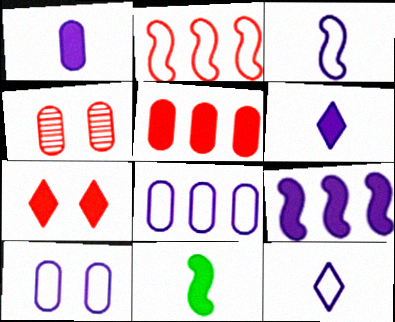[]